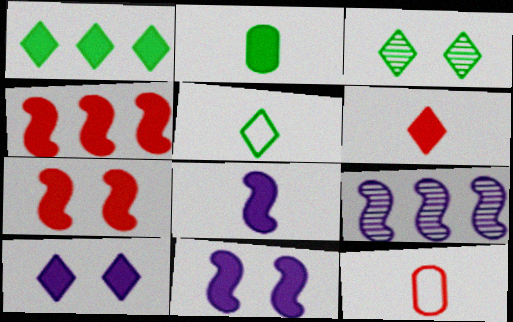[[1, 3, 5], 
[1, 6, 10], 
[2, 4, 10], 
[2, 6, 8]]